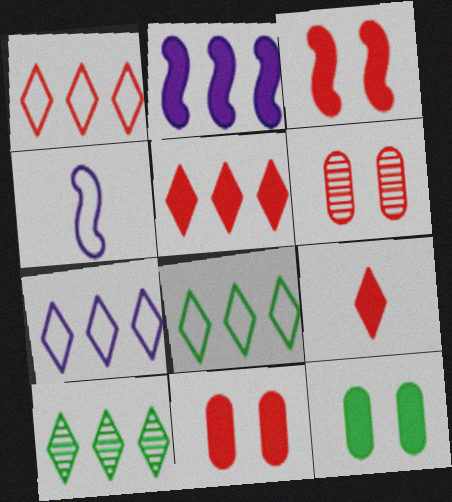[[1, 7, 8], 
[2, 9, 12], 
[4, 10, 11], 
[5, 7, 10]]